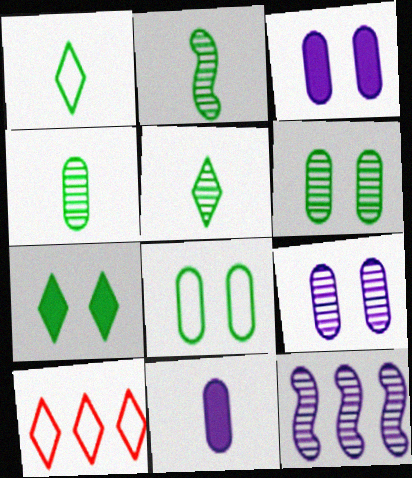[[2, 3, 10], 
[2, 4, 5]]